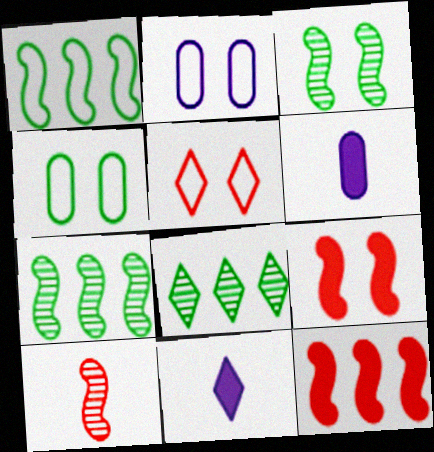[[5, 6, 7], 
[5, 8, 11]]